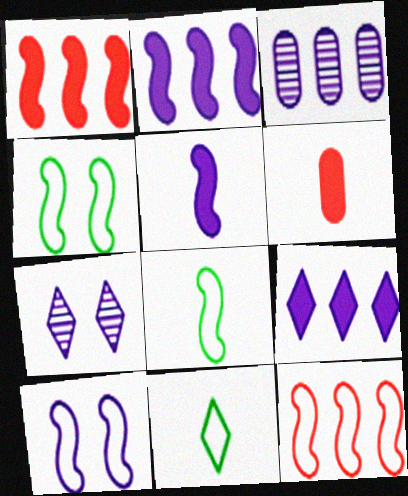[[8, 10, 12]]